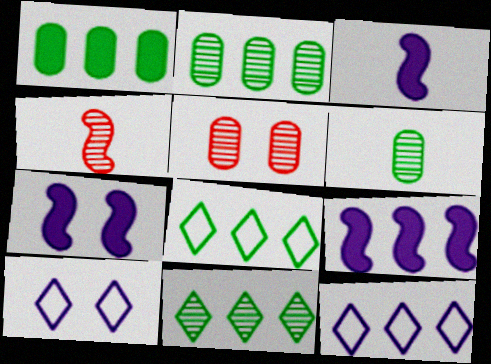[[1, 4, 10], 
[3, 5, 8], 
[3, 7, 9]]